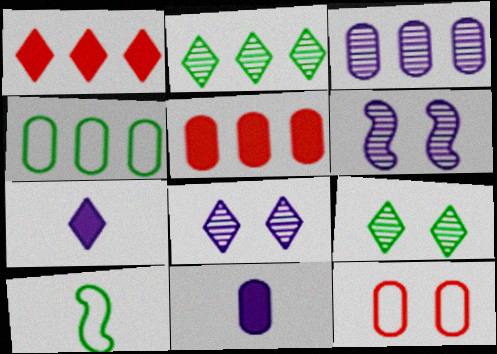[[3, 4, 5], 
[5, 8, 10]]